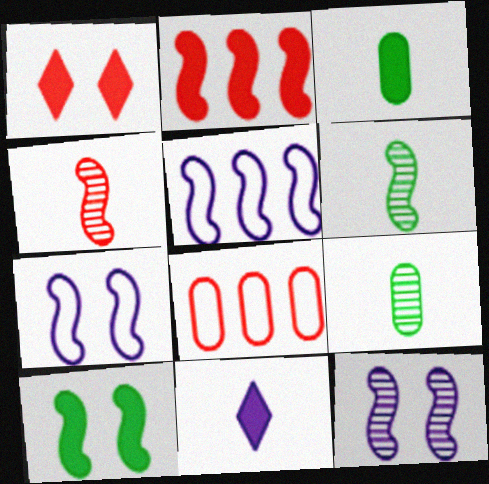[[1, 4, 8], 
[1, 5, 9], 
[2, 6, 7], 
[4, 5, 10]]